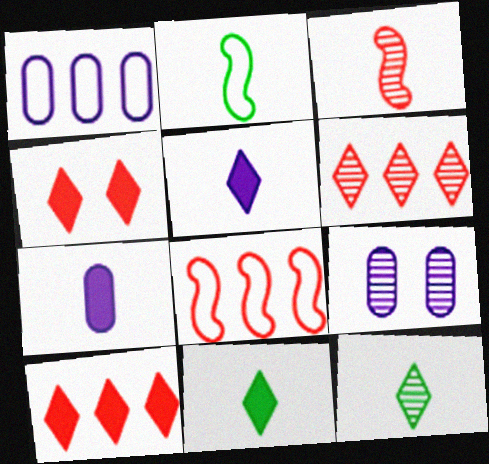[[1, 7, 9], 
[2, 9, 10], 
[8, 9, 11]]